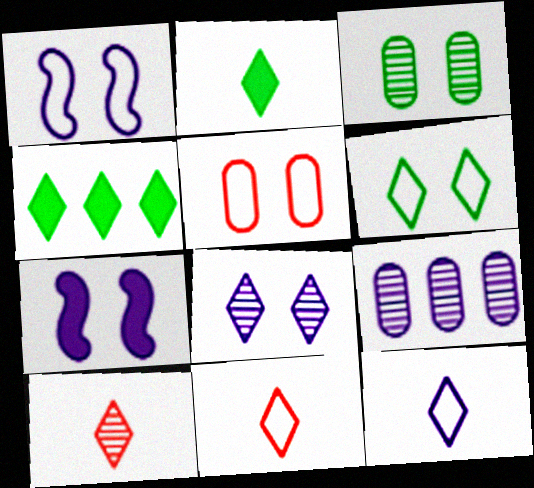[[1, 5, 6], 
[2, 10, 12], 
[4, 8, 11], 
[7, 9, 12]]